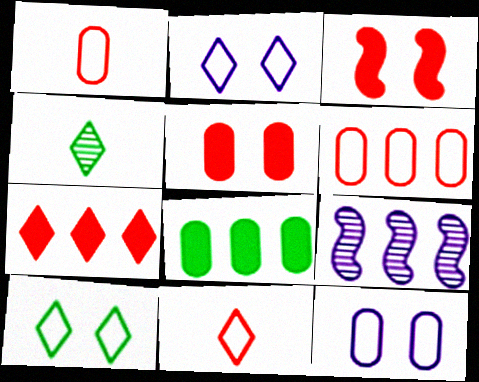[[2, 4, 7]]